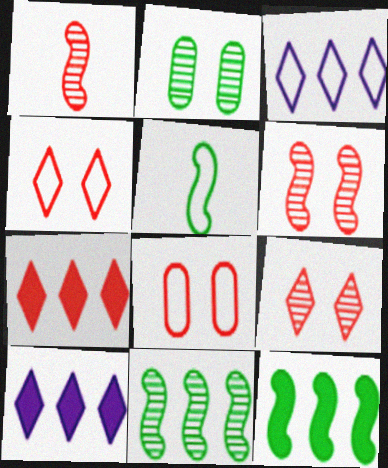[[1, 7, 8], 
[3, 5, 8]]